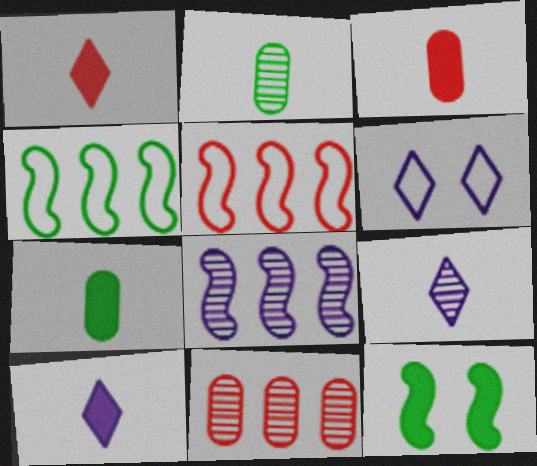[]